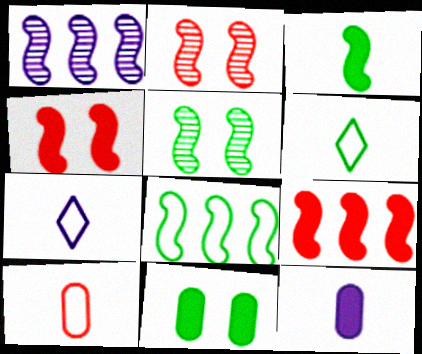[[1, 8, 9], 
[3, 5, 8]]